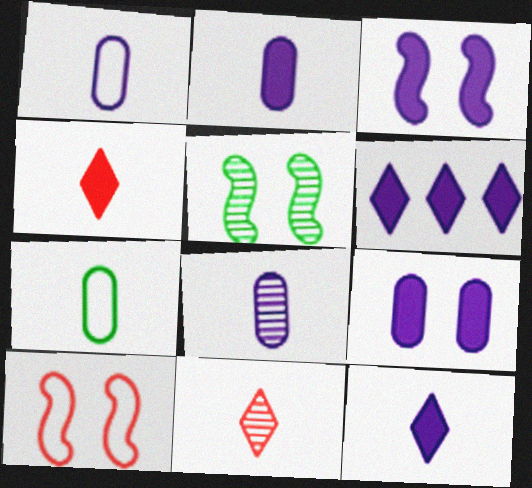[[1, 2, 8], 
[2, 3, 6], 
[3, 5, 10]]